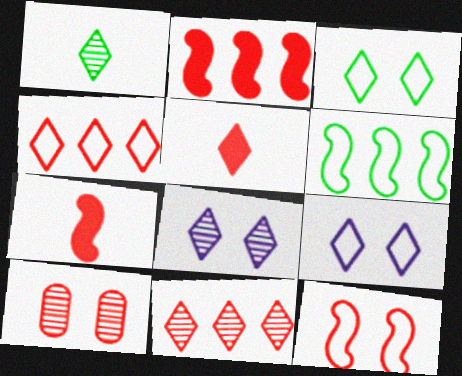[[1, 8, 11], 
[4, 7, 10]]